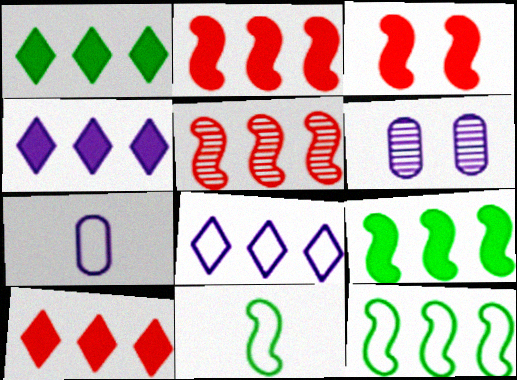[[1, 4, 10], 
[6, 10, 11]]